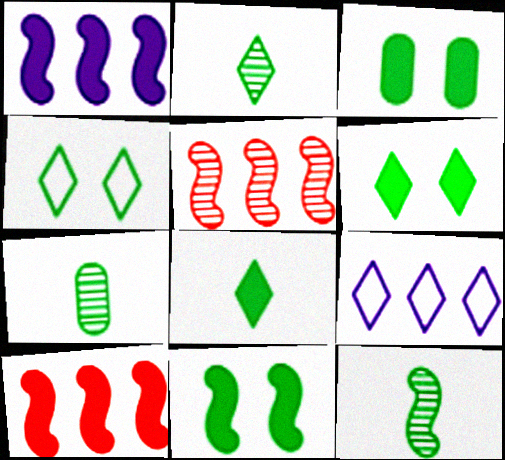[[2, 7, 12], 
[3, 6, 11]]